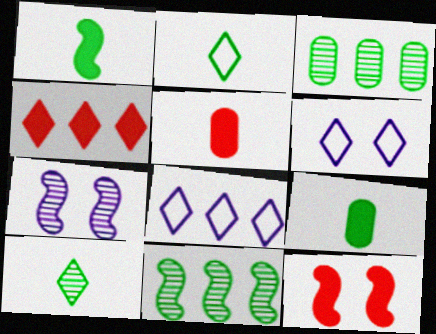[[4, 5, 12], 
[4, 6, 10], 
[5, 6, 11]]